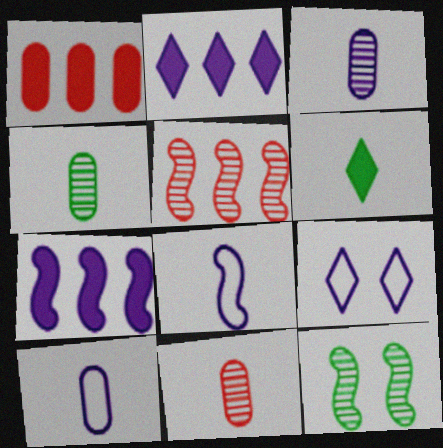[[3, 4, 11], 
[3, 7, 9], 
[6, 8, 11]]